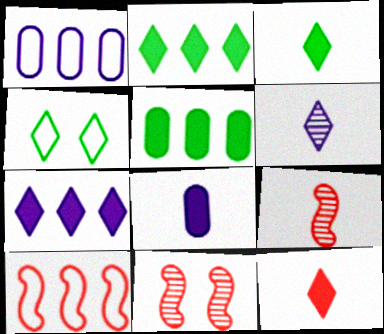[[1, 3, 11]]